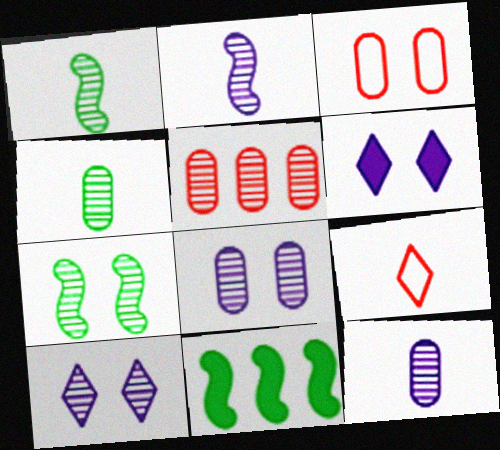[[1, 5, 10], 
[3, 6, 7], 
[4, 5, 8], 
[8, 9, 11]]